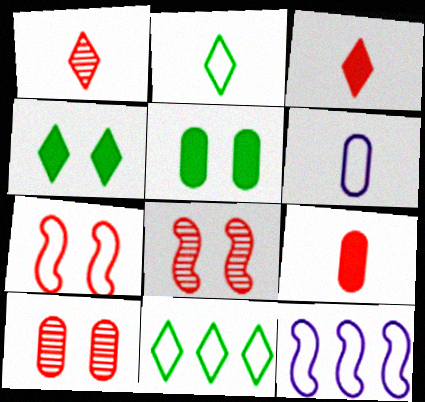[[1, 5, 12], 
[6, 7, 11]]